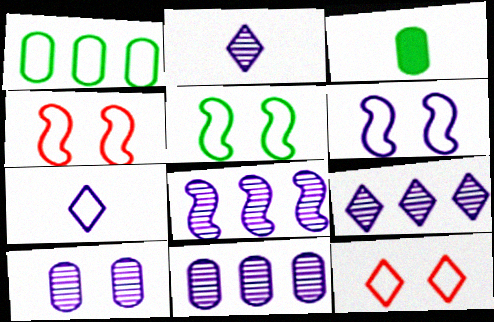[[1, 4, 7], 
[2, 8, 10], 
[3, 4, 9], 
[3, 8, 12], 
[4, 5, 6], 
[8, 9, 11]]